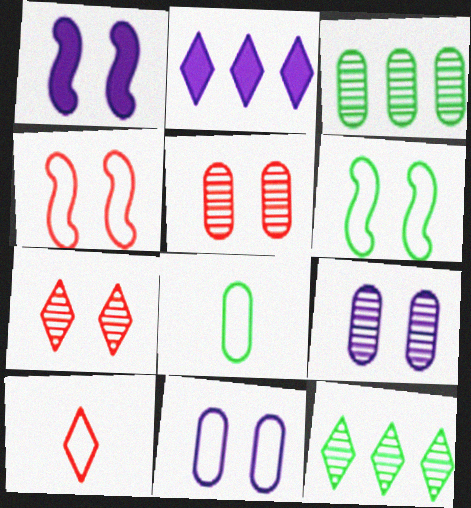[[1, 3, 10]]